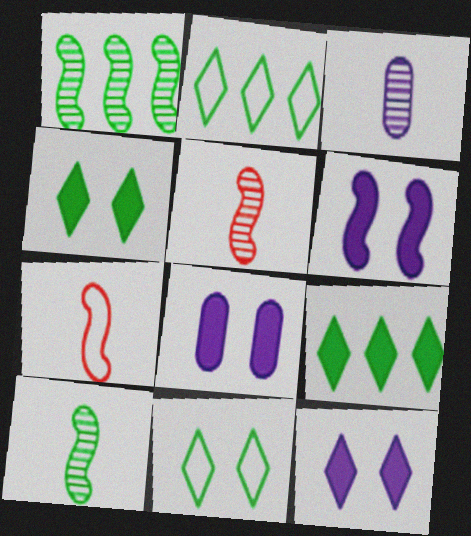[[1, 6, 7], 
[2, 5, 8], 
[6, 8, 12]]